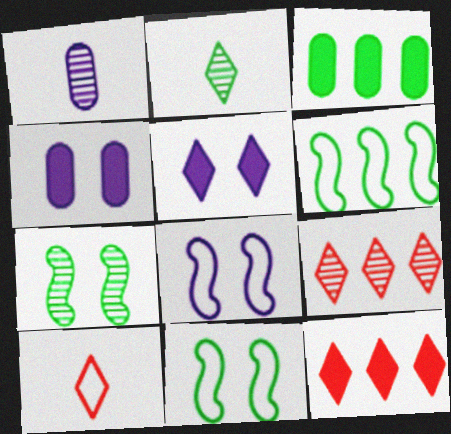[[1, 7, 9], 
[1, 11, 12], 
[2, 3, 11]]